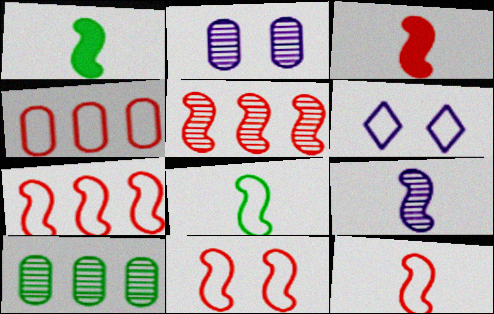[[1, 9, 12], 
[3, 5, 11], 
[3, 6, 10], 
[3, 8, 9], 
[4, 6, 8], 
[7, 11, 12]]